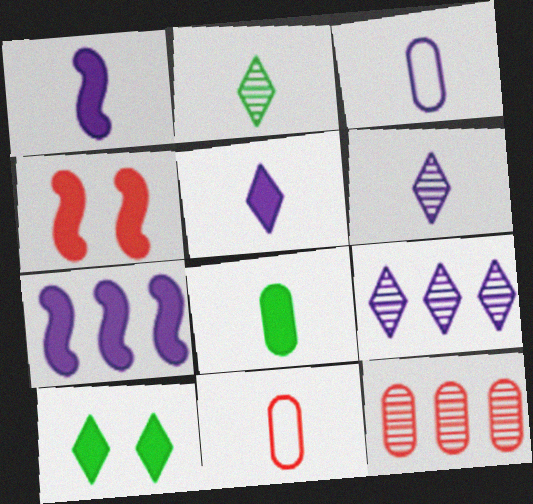[[1, 2, 11], 
[1, 3, 6]]